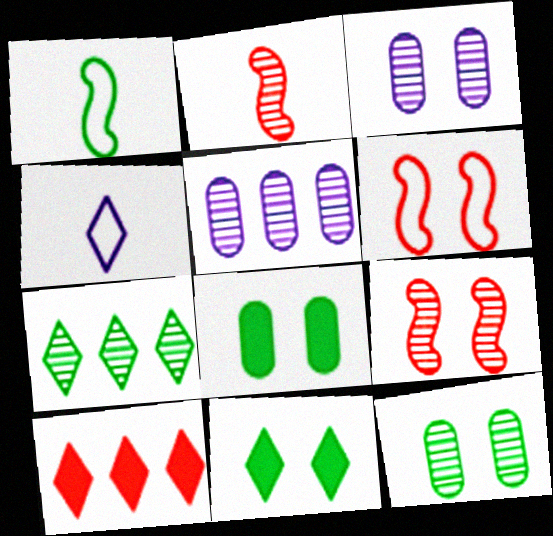[[1, 3, 10], 
[1, 7, 8], 
[2, 3, 7], 
[3, 6, 11]]